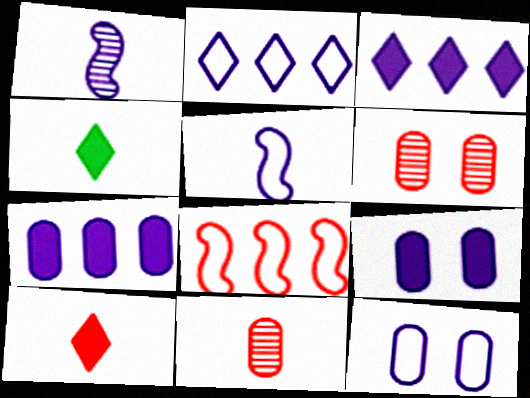[[1, 2, 9], 
[1, 3, 12], 
[2, 5, 12], 
[4, 5, 11], 
[6, 8, 10]]